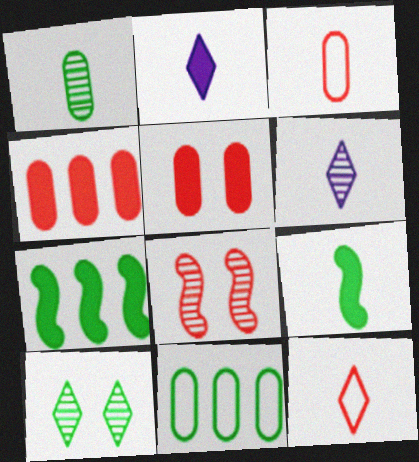[[2, 5, 7], 
[2, 8, 11], 
[3, 6, 9], 
[4, 8, 12], 
[9, 10, 11]]